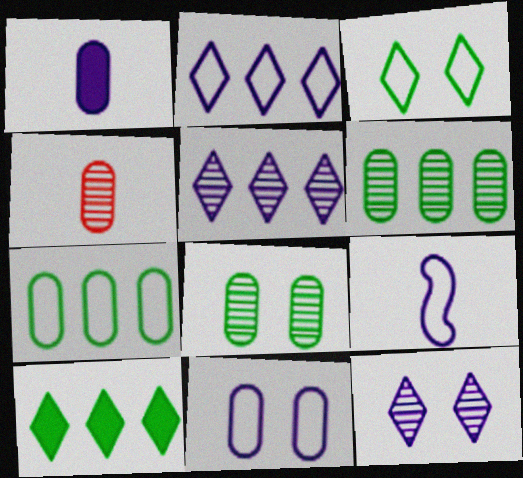[[2, 9, 11]]